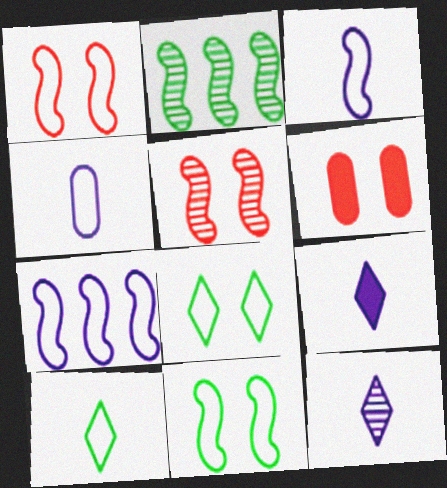[]